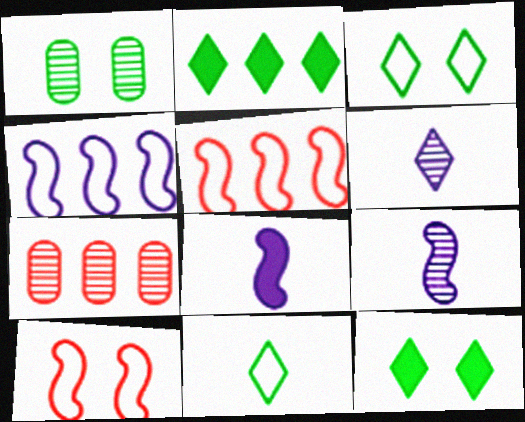[[2, 4, 7], 
[3, 7, 8]]